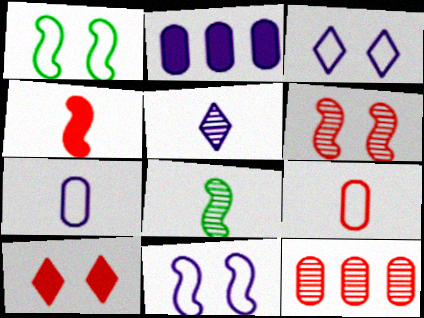[[2, 5, 11]]